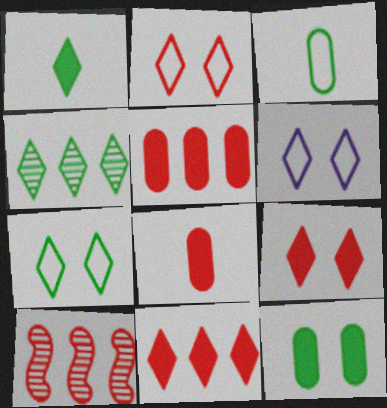[[1, 4, 7], 
[2, 6, 7], 
[2, 8, 10]]